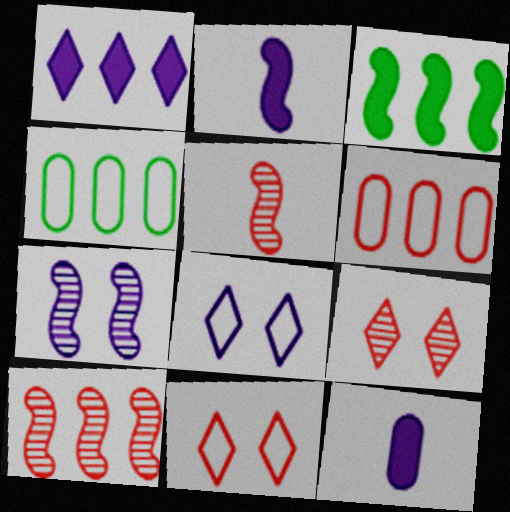[[1, 4, 10], 
[2, 4, 9]]